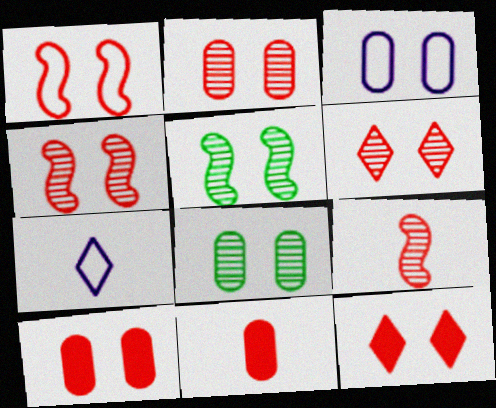[[1, 2, 12], 
[1, 6, 10], 
[2, 4, 6], 
[3, 5, 12], 
[3, 8, 10]]